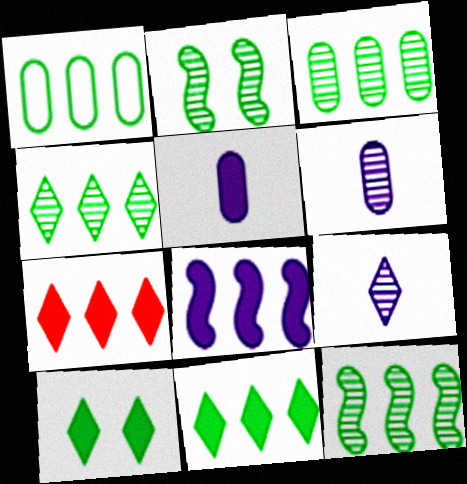[[1, 11, 12], 
[3, 4, 12]]